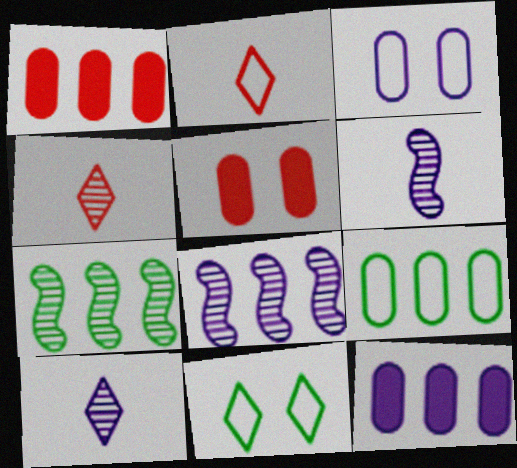[[1, 6, 11]]